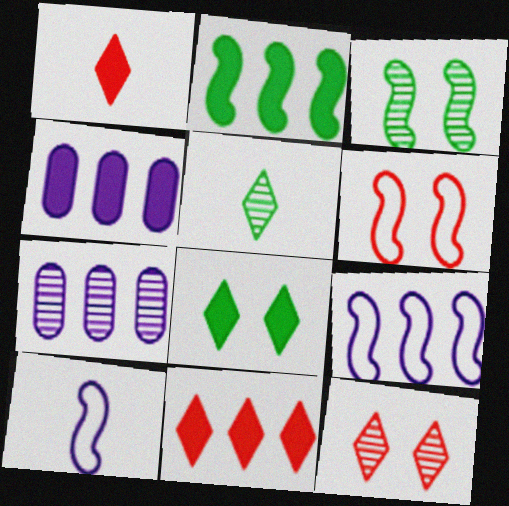[[2, 4, 11], 
[4, 5, 6]]